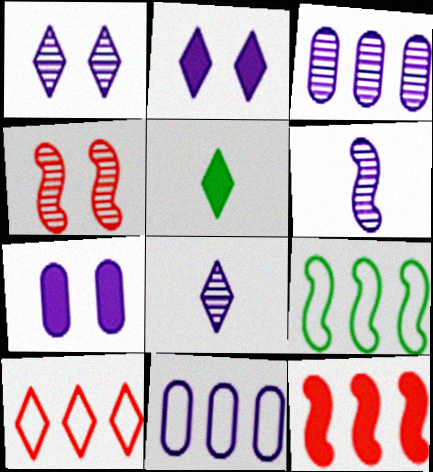[[1, 3, 6], 
[1, 5, 10], 
[2, 6, 11], 
[4, 5, 11], 
[5, 7, 12], 
[9, 10, 11]]